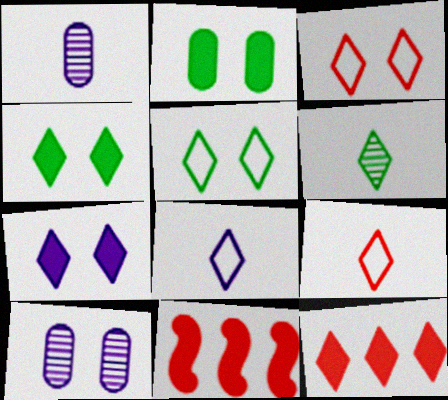[[1, 5, 11]]